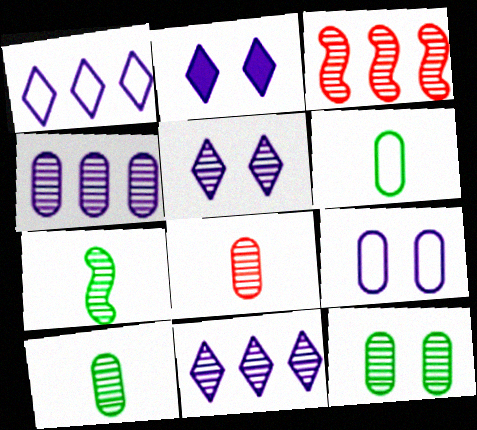[[2, 3, 6], 
[3, 5, 10], 
[4, 8, 12]]